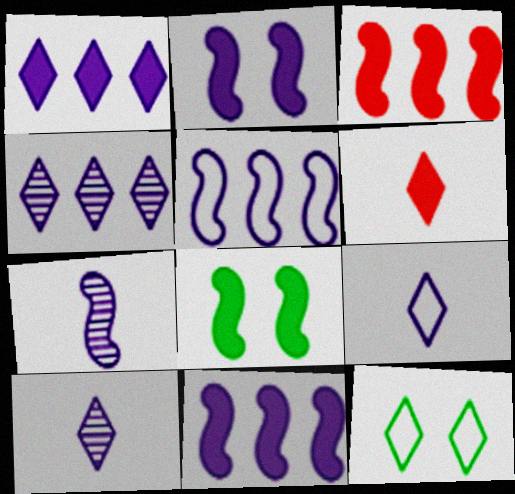[[2, 5, 7], 
[4, 6, 12]]